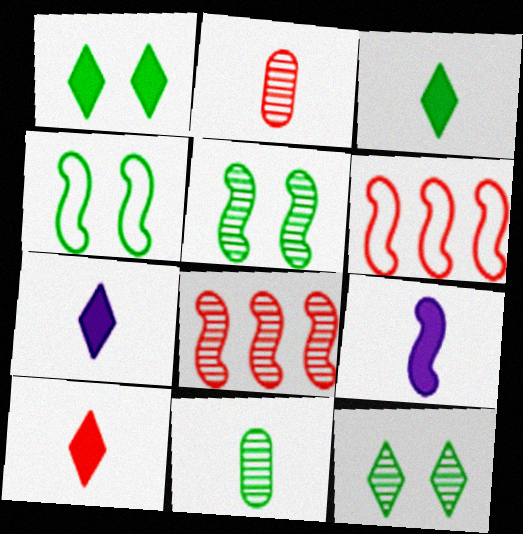[[3, 7, 10], 
[4, 8, 9], 
[5, 6, 9]]